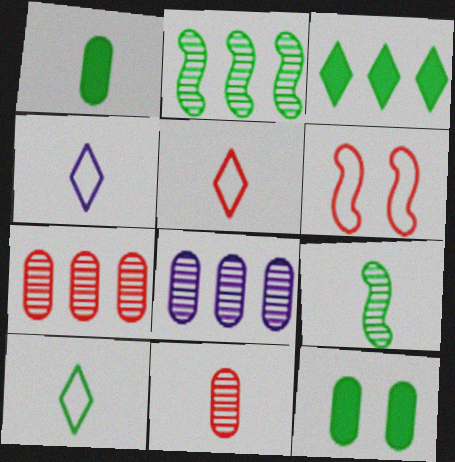[[1, 9, 10], 
[2, 10, 12], 
[4, 5, 10]]